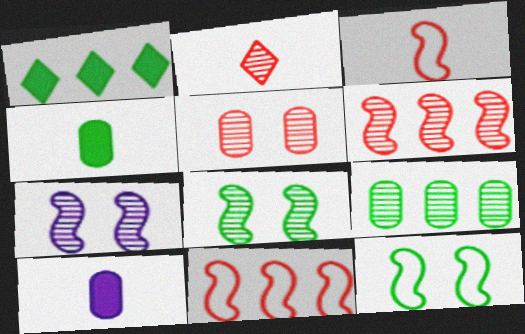[[2, 5, 6], 
[2, 7, 9]]